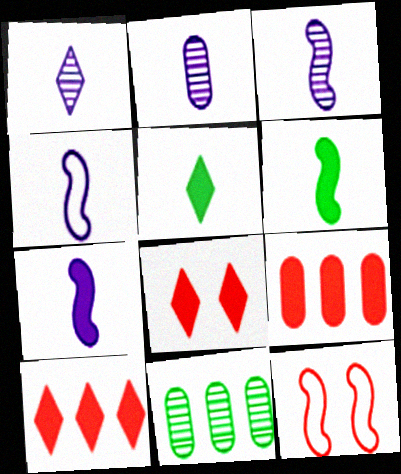[[1, 2, 3], 
[3, 4, 7], 
[4, 8, 11]]